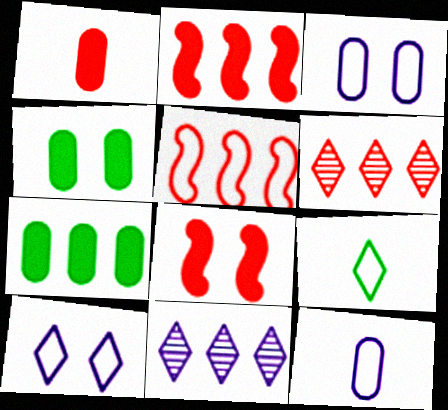[[3, 5, 9], 
[5, 7, 11]]